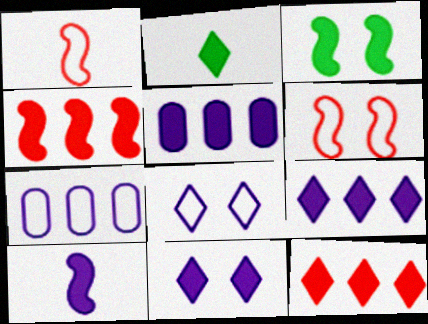[[2, 11, 12], 
[3, 4, 10], 
[5, 10, 11]]